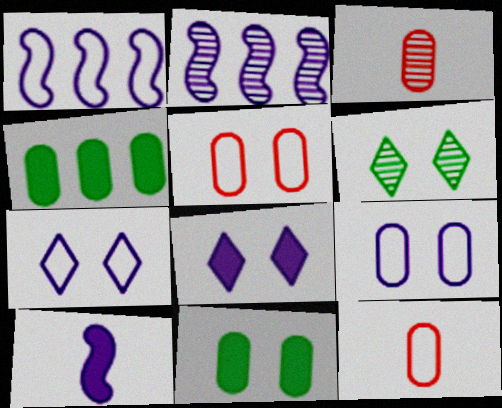[[2, 3, 6], 
[3, 4, 9]]